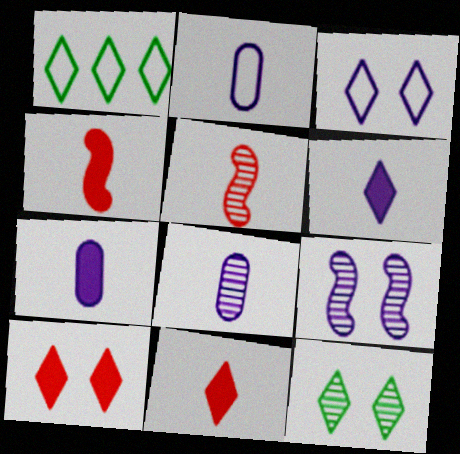[[2, 7, 8], 
[3, 10, 12]]